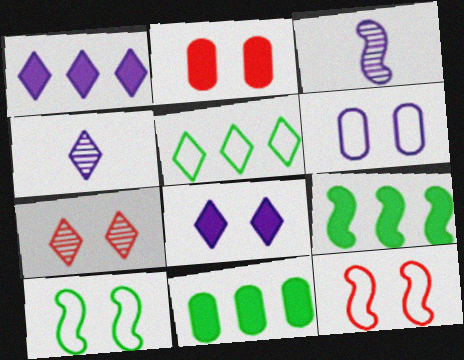[[1, 3, 6], 
[2, 3, 5], 
[2, 7, 12], 
[3, 9, 12], 
[4, 11, 12]]